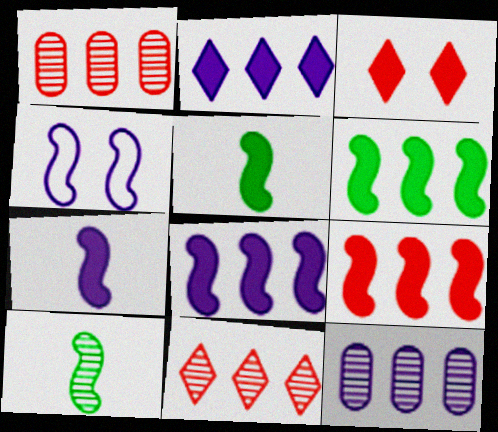[[4, 9, 10], 
[6, 8, 9]]